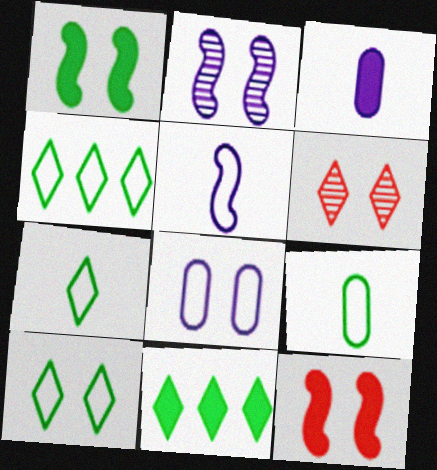[[1, 6, 8], 
[3, 11, 12], 
[4, 7, 10]]